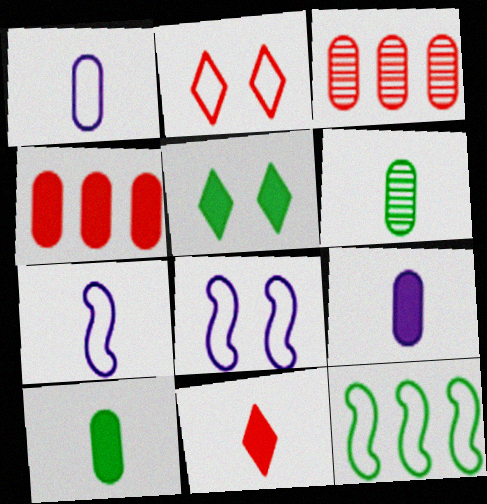[[1, 2, 12], 
[3, 5, 7], 
[5, 6, 12], 
[6, 7, 11]]